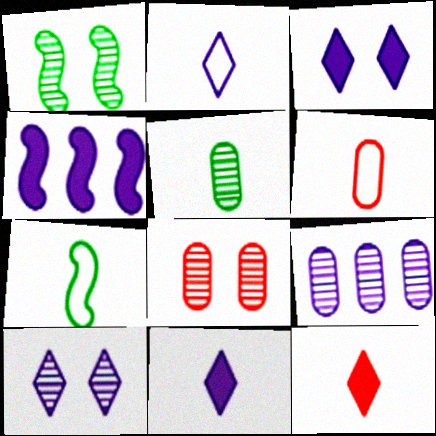[[1, 8, 10], 
[2, 6, 7], 
[5, 8, 9]]